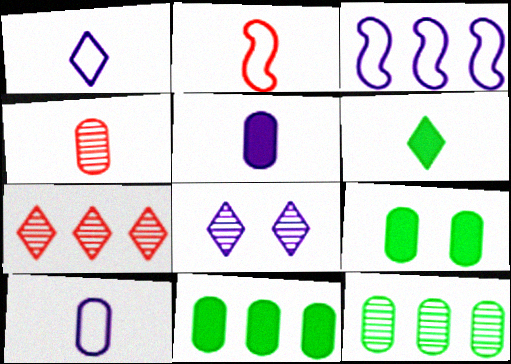[[2, 8, 11], 
[3, 5, 8], 
[3, 7, 11]]